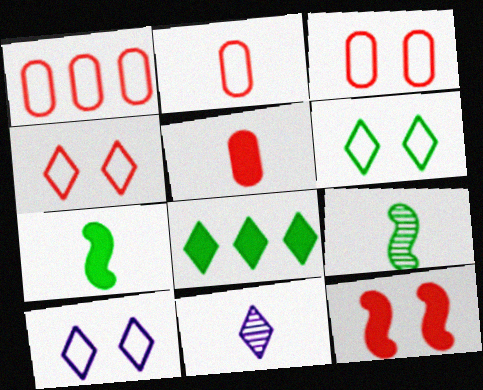[[1, 2, 3], 
[2, 7, 11], 
[4, 6, 10], 
[4, 8, 11]]